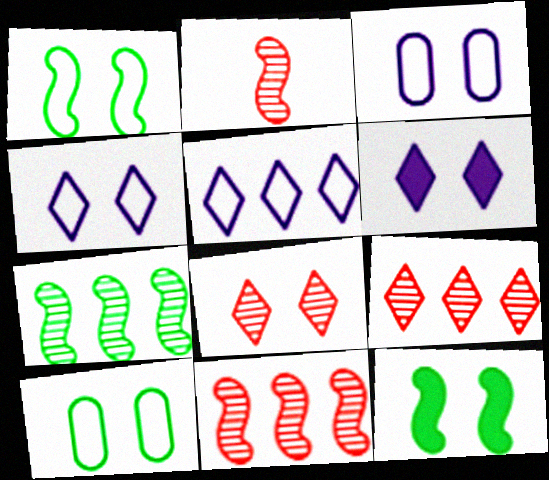[[3, 8, 12]]